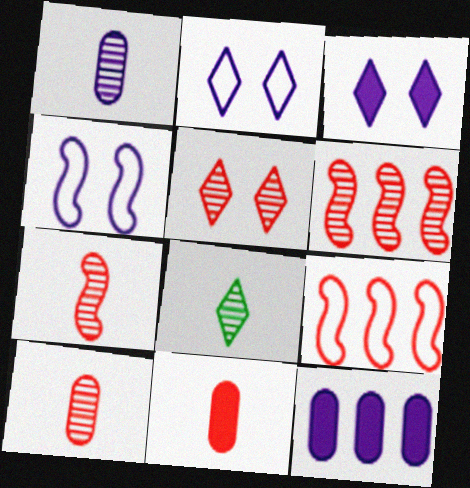[[1, 7, 8], 
[5, 6, 10], 
[5, 9, 11]]